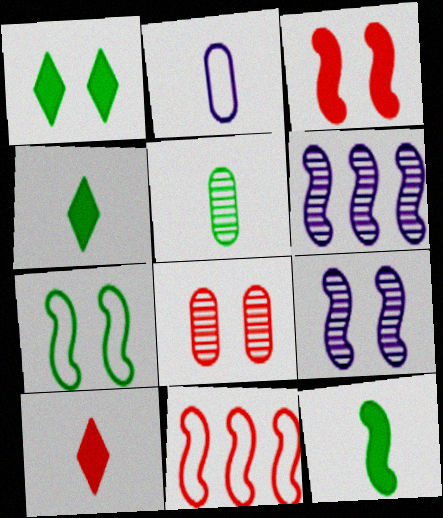[[3, 7, 9], 
[8, 10, 11], 
[9, 11, 12]]